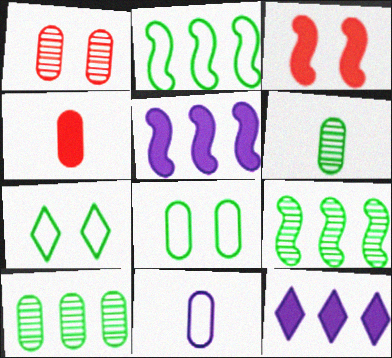[[4, 6, 11]]